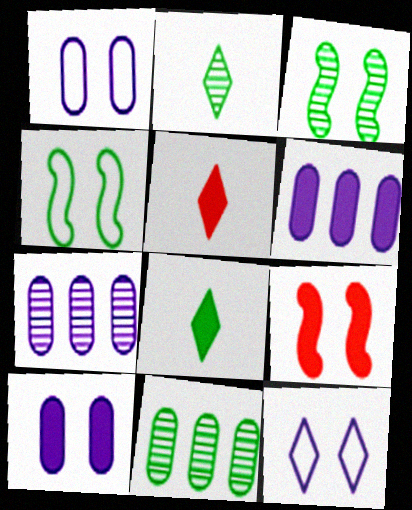[[2, 3, 11], 
[4, 5, 7], 
[4, 8, 11], 
[6, 8, 9]]